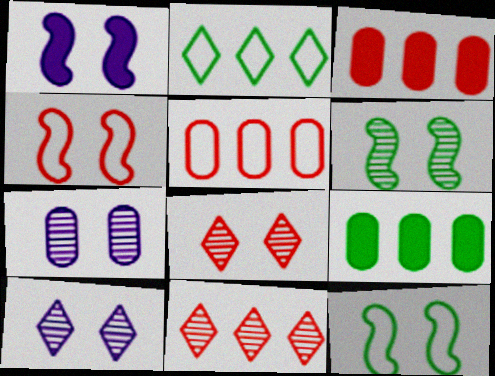[[1, 4, 6], 
[6, 7, 8]]